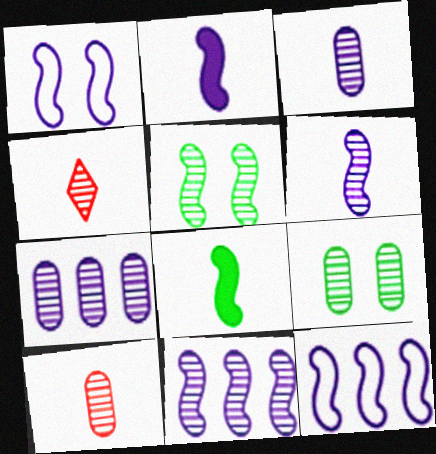[[1, 2, 11], 
[4, 5, 7], 
[4, 9, 11], 
[7, 9, 10]]